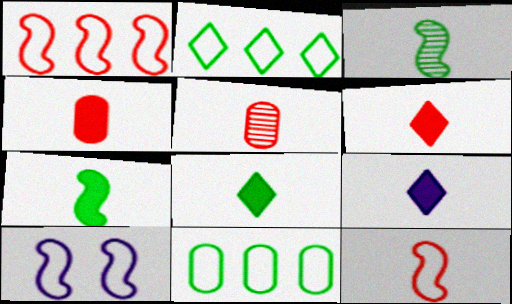[[4, 7, 9], 
[5, 6, 12], 
[6, 8, 9]]